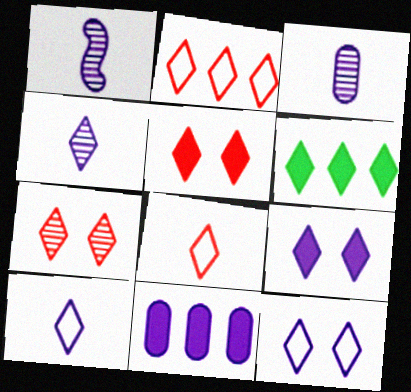[[1, 3, 4], 
[1, 11, 12], 
[6, 7, 10]]